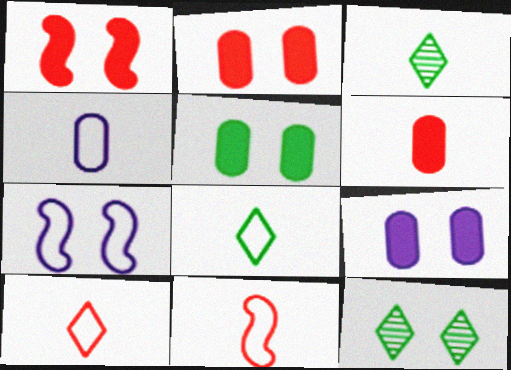[[2, 5, 9], 
[2, 7, 12], 
[4, 8, 11]]